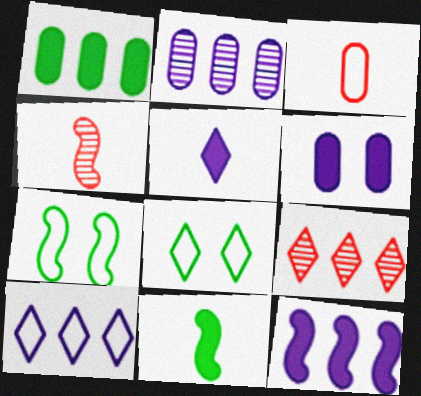[[2, 10, 12], 
[3, 7, 10], 
[4, 7, 12], 
[5, 6, 12], 
[5, 8, 9]]